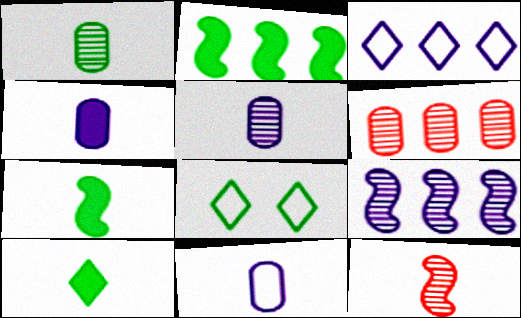[[1, 2, 8], 
[2, 3, 6], 
[4, 5, 11], 
[10, 11, 12]]